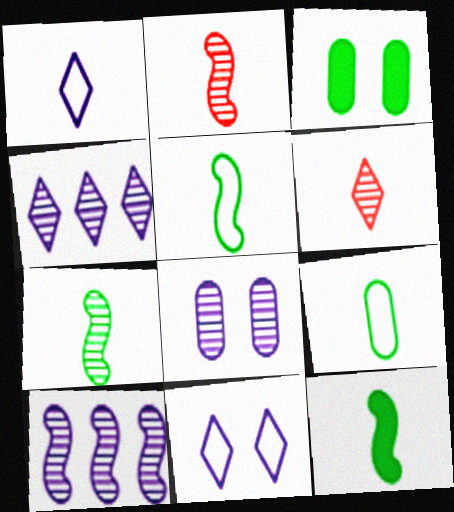[[5, 7, 12]]